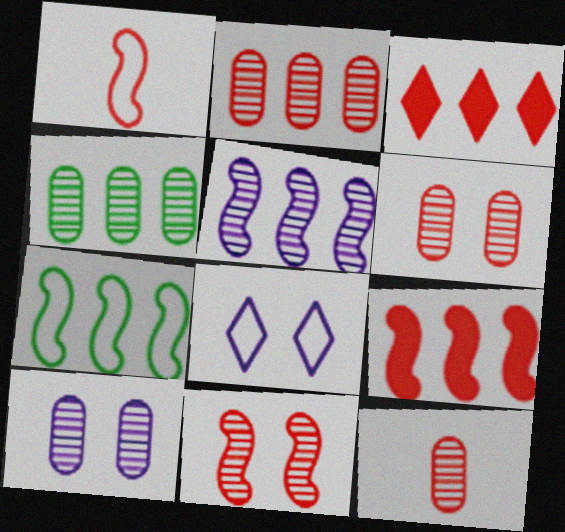[[1, 3, 6], 
[1, 9, 11], 
[2, 6, 12], 
[4, 10, 12], 
[5, 7, 9]]